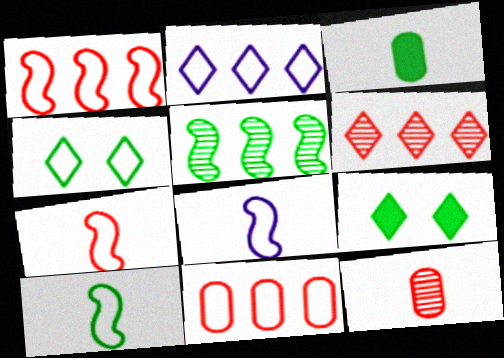[[3, 4, 5], 
[4, 8, 11], 
[7, 8, 10]]